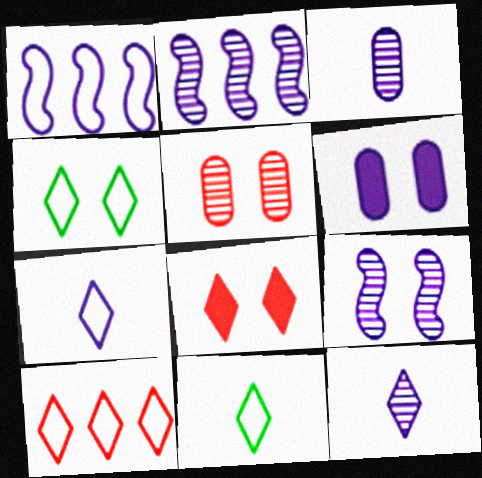[[1, 6, 12], 
[2, 6, 7], 
[4, 7, 10]]